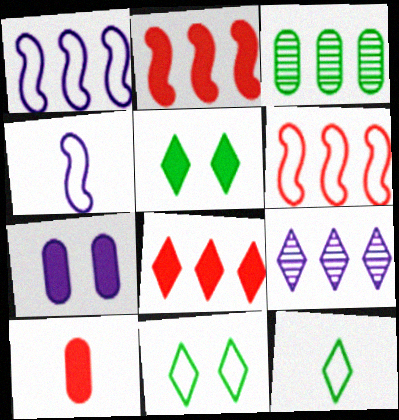[[1, 3, 8], 
[4, 7, 9]]